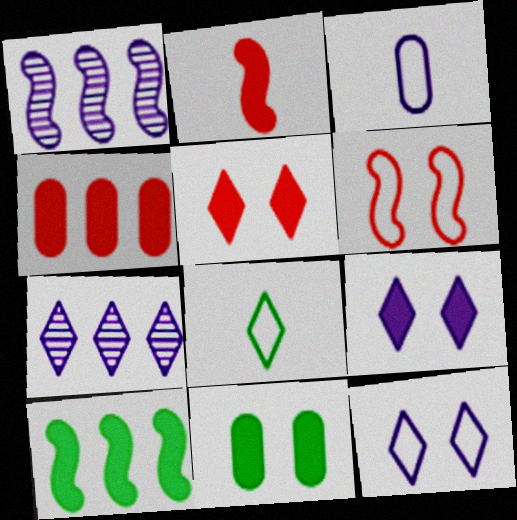[[1, 3, 9], 
[2, 4, 5], 
[5, 7, 8]]